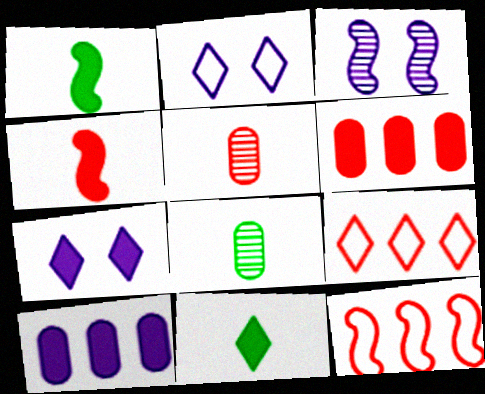[[1, 3, 12], 
[1, 6, 7], 
[7, 8, 12]]